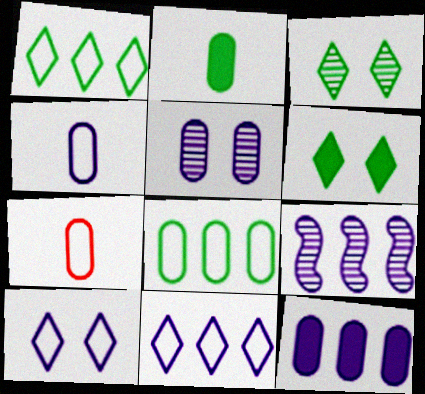[[4, 5, 12], 
[6, 7, 9], 
[9, 11, 12]]